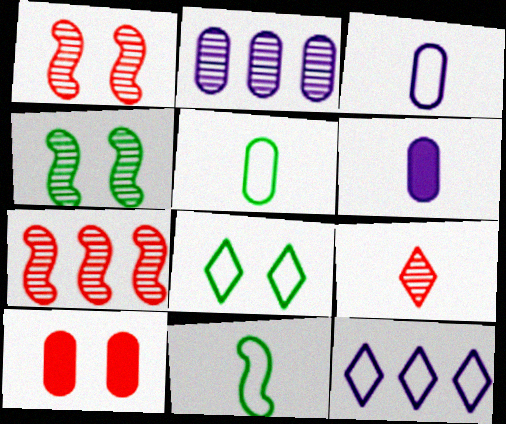[[2, 4, 9], 
[2, 5, 10], 
[6, 7, 8], 
[6, 9, 11]]